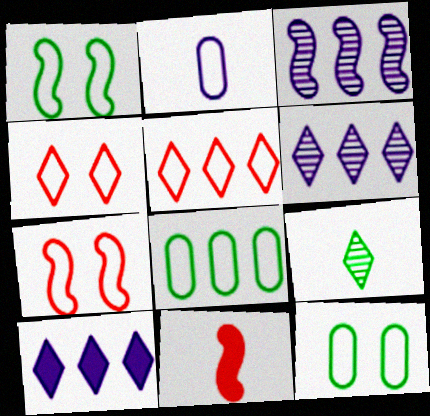[[1, 2, 5], 
[1, 3, 11], 
[2, 9, 11], 
[4, 9, 10], 
[6, 11, 12]]